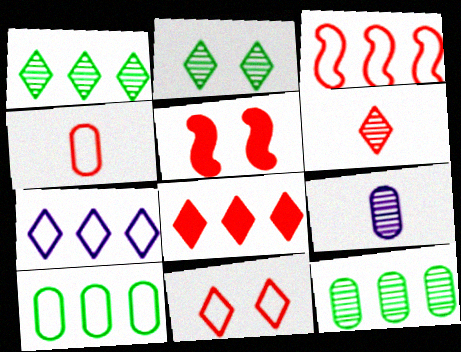[[1, 7, 8], 
[3, 4, 11], 
[3, 7, 10], 
[6, 8, 11]]